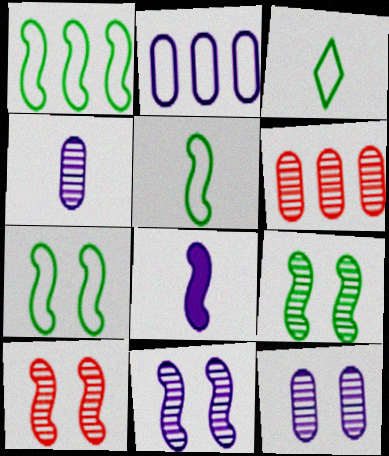[[1, 5, 7], 
[1, 8, 10], 
[9, 10, 11]]